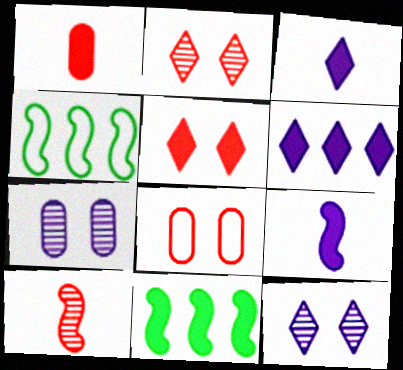[[1, 4, 12]]